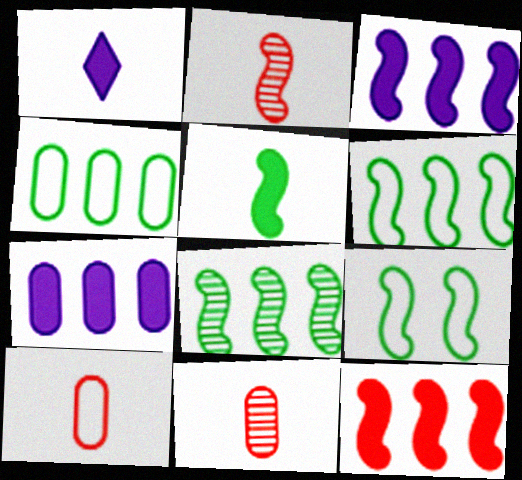[[2, 3, 9], 
[5, 8, 9]]